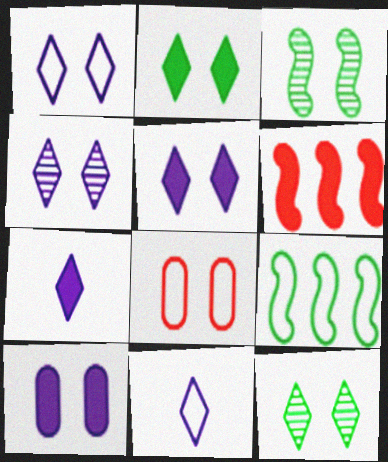[[1, 4, 5], 
[3, 5, 8], 
[8, 9, 11]]